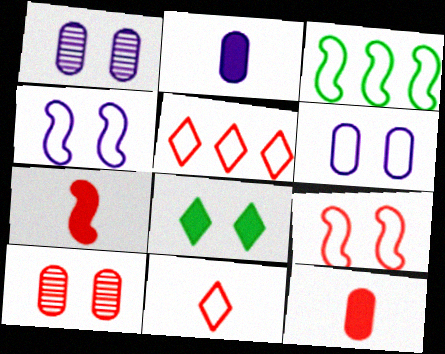[[1, 8, 9], 
[3, 6, 11], 
[4, 8, 10], 
[5, 7, 10]]